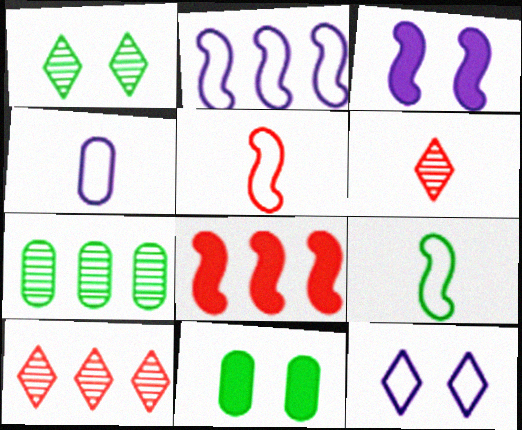[[1, 4, 8], 
[2, 4, 12], 
[2, 6, 11]]